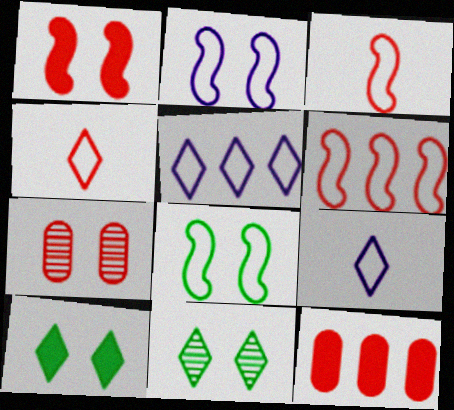[[2, 7, 10]]